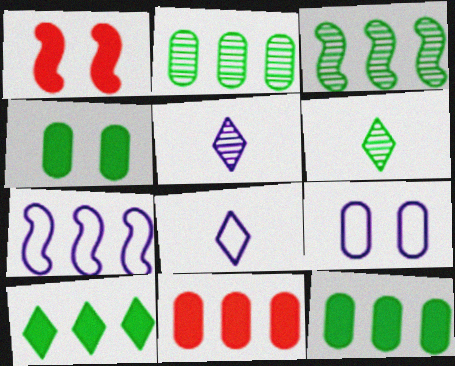[[1, 2, 8], 
[7, 8, 9]]